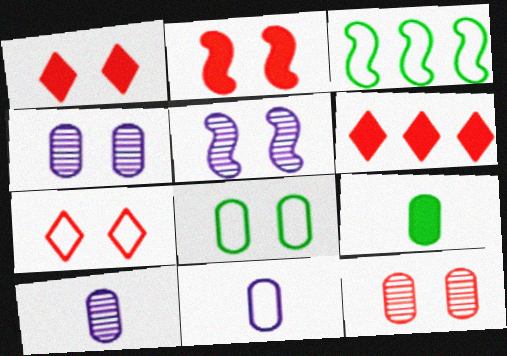[[1, 3, 10], 
[1, 5, 8], 
[2, 7, 12], 
[3, 7, 11]]